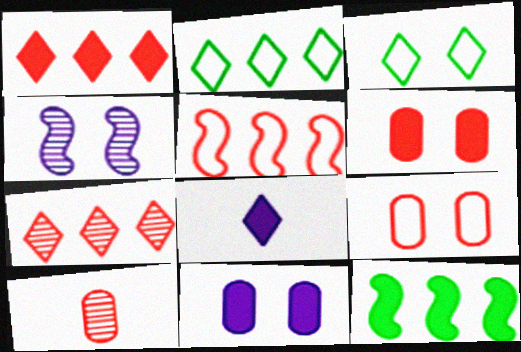[[3, 4, 6], 
[3, 7, 8], 
[6, 8, 12]]